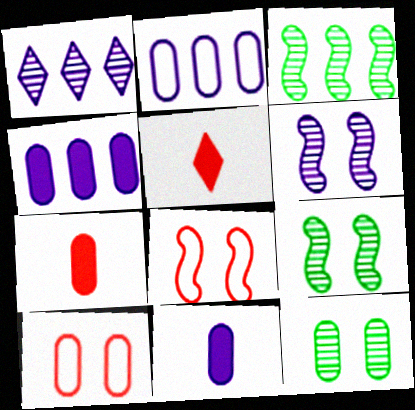[[2, 5, 9], 
[2, 7, 12]]